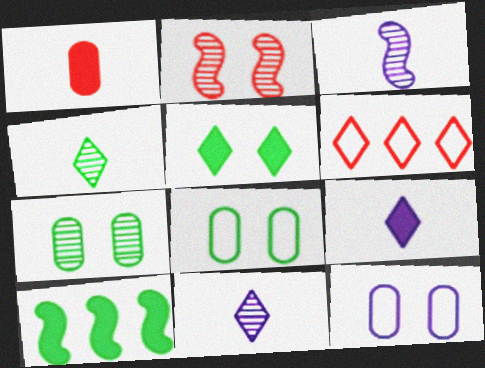[[1, 2, 6], 
[2, 5, 12], 
[4, 8, 10], 
[5, 6, 11]]